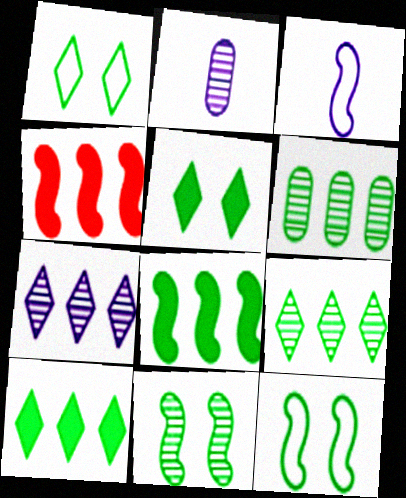[[1, 2, 4], 
[3, 4, 11]]